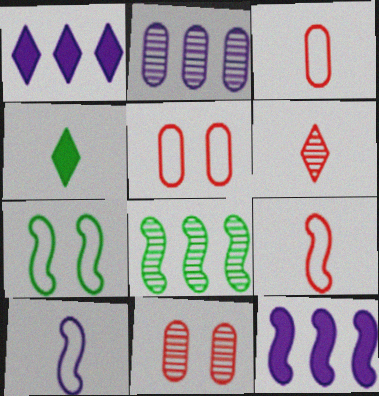[]